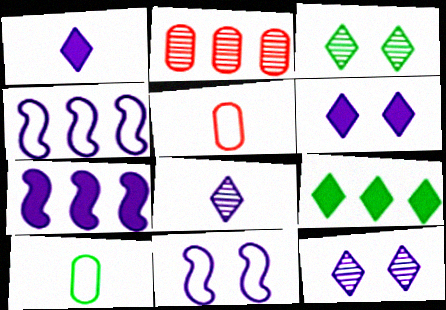[[2, 4, 9], 
[3, 5, 7]]